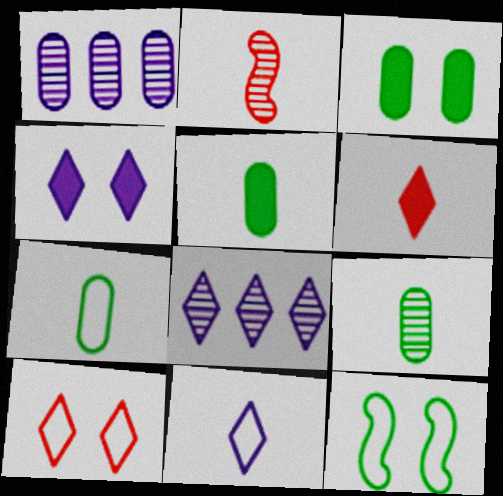[[1, 6, 12], 
[2, 5, 11], 
[4, 8, 11], 
[5, 7, 9]]